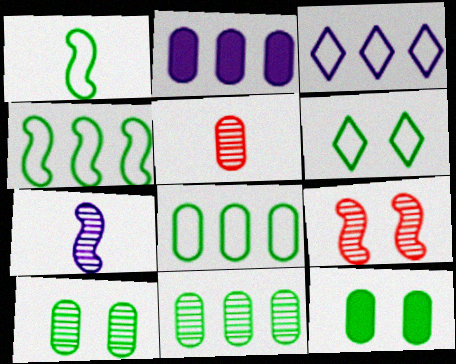[[1, 6, 8]]